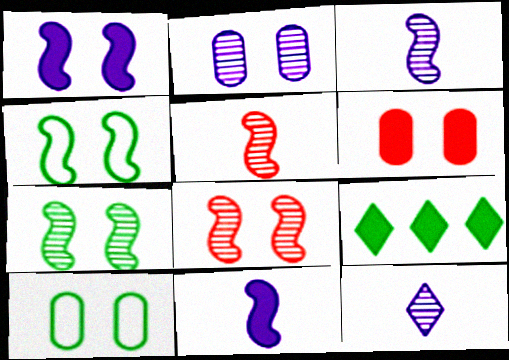[[1, 4, 8], 
[2, 6, 10], 
[6, 9, 11]]